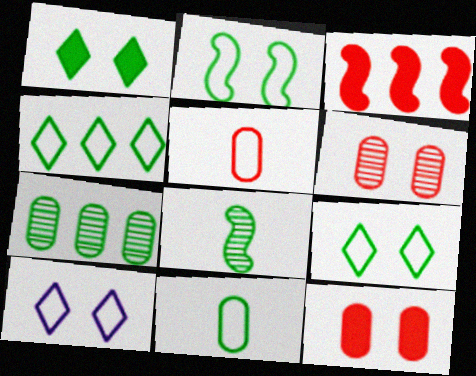[[2, 4, 11]]